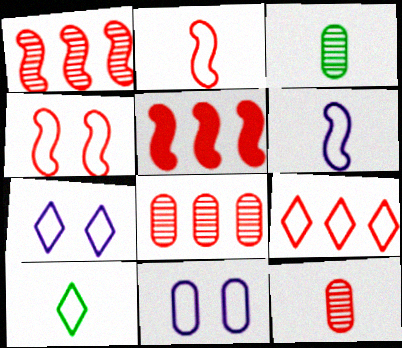[[3, 5, 7], 
[5, 8, 9], 
[7, 9, 10]]